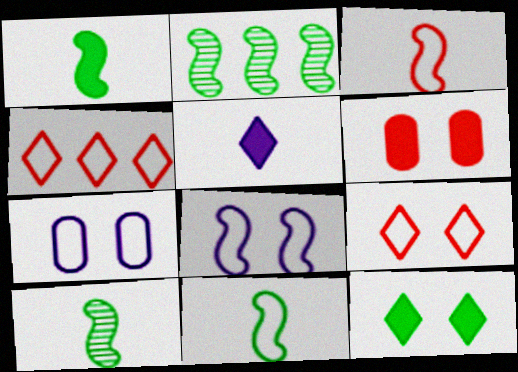[[1, 10, 11], 
[4, 7, 11]]